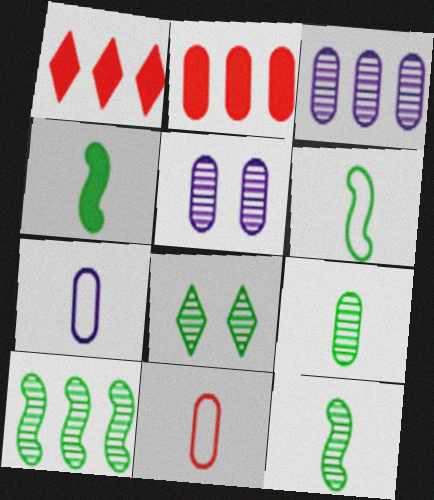[[1, 5, 6], 
[4, 6, 12], 
[8, 9, 10]]